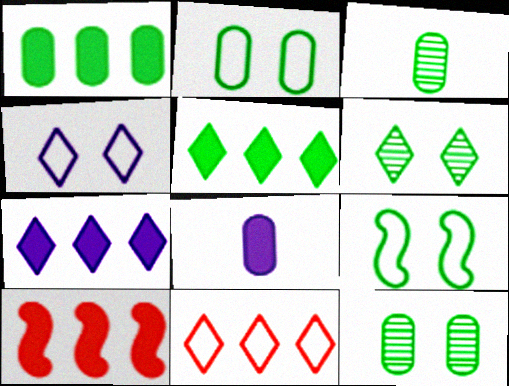[[1, 2, 3], 
[1, 7, 10], 
[3, 4, 10], 
[3, 5, 9]]